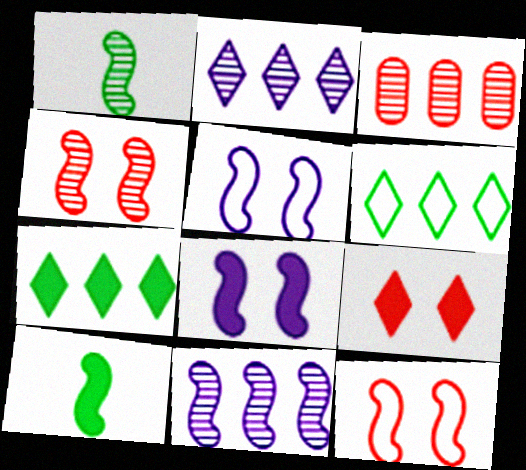[[1, 4, 11], 
[10, 11, 12]]